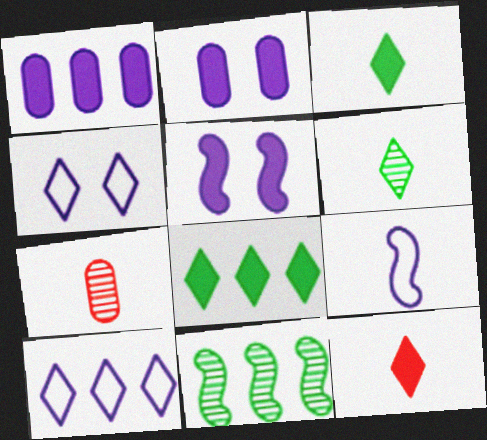[[3, 7, 9]]